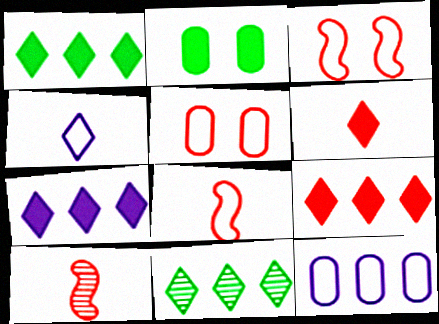[[1, 7, 9], 
[5, 9, 10]]